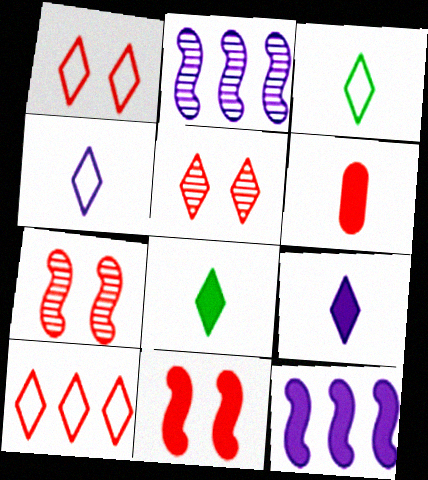[[6, 7, 10]]